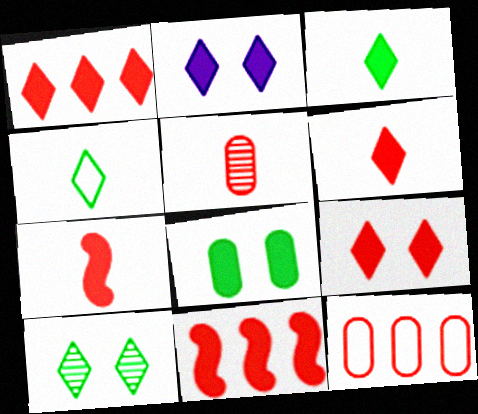[[1, 2, 3], 
[1, 6, 9]]